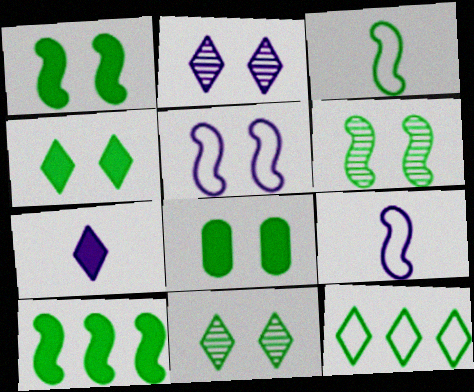[[1, 4, 8], 
[3, 6, 10]]